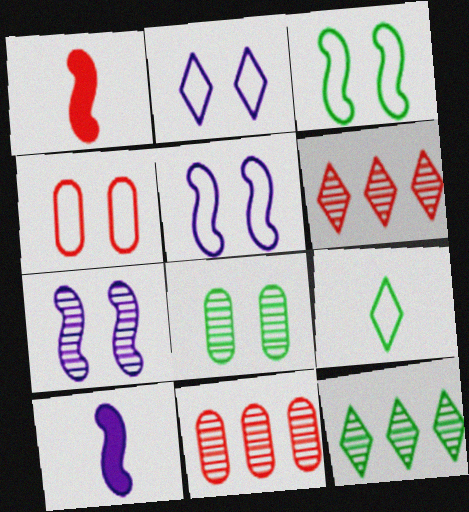[[1, 4, 6], 
[2, 3, 4], 
[4, 10, 12]]